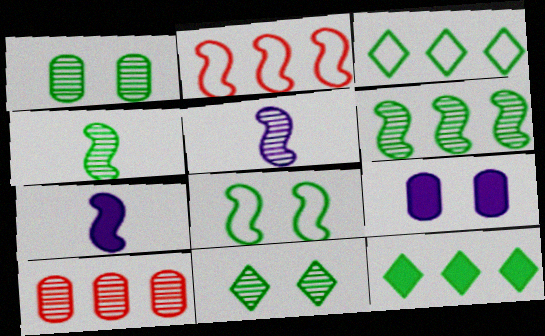[[5, 10, 11]]